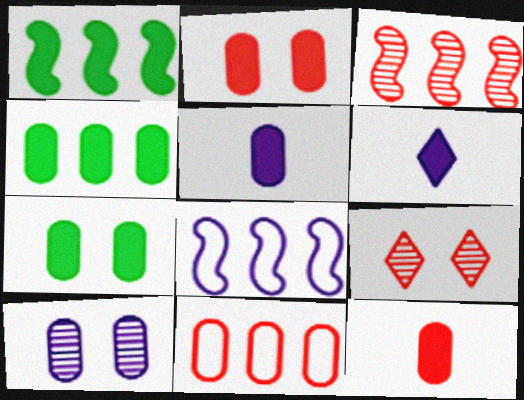[[1, 2, 6], 
[1, 3, 8], 
[2, 4, 5], 
[6, 8, 10]]